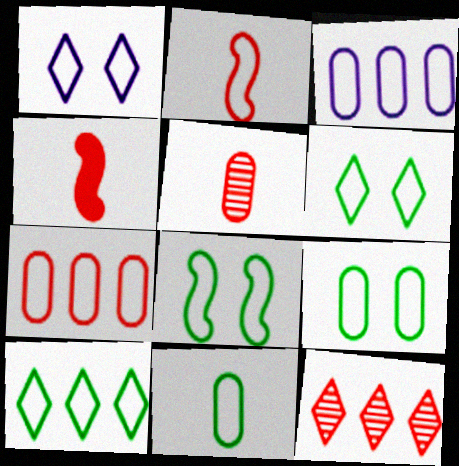[[2, 3, 6], 
[6, 8, 9], 
[8, 10, 11]]